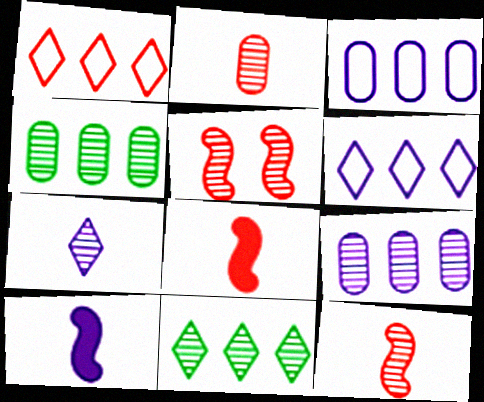[[4, 5, 7]]